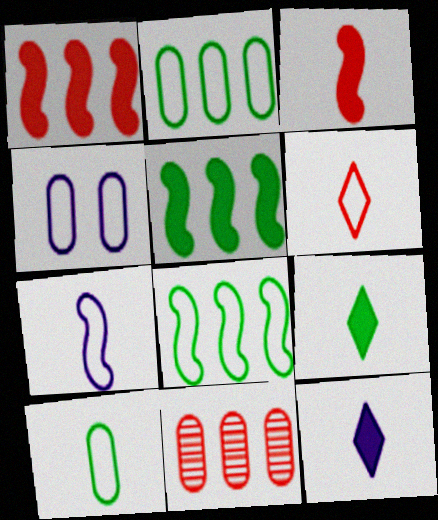[[4, 6, 8], 
[6, 7, 10]]